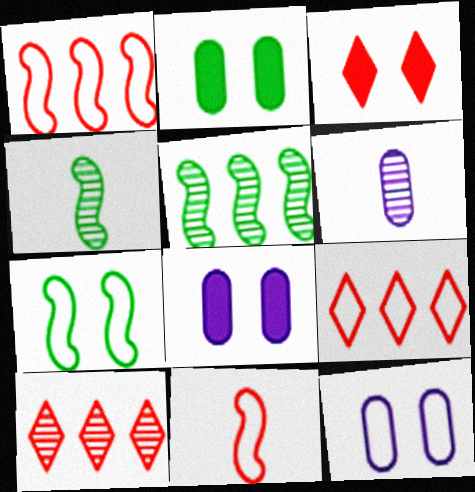[[4, 8, 9]]